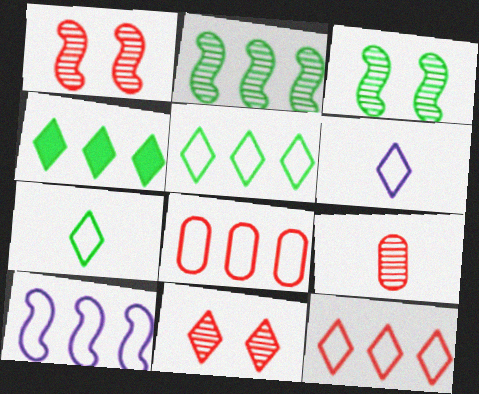[[4, 6, 11], 
[5, 8, 10]]